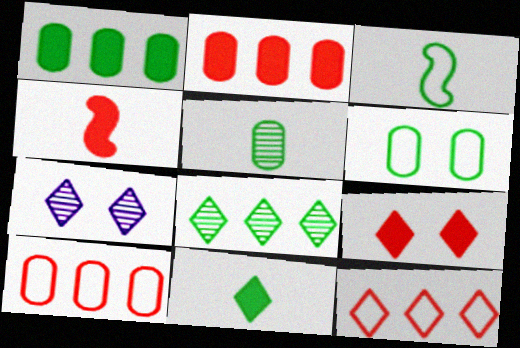[[1, 5, 6], 
[2, 3, 7], 
[2, 4, 9], 
[3, 5, 11], 
[7, 11, 12]]